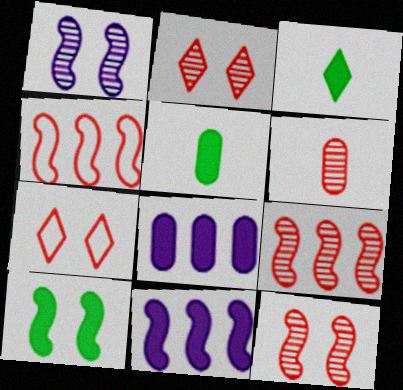[[2, 6, 9]]